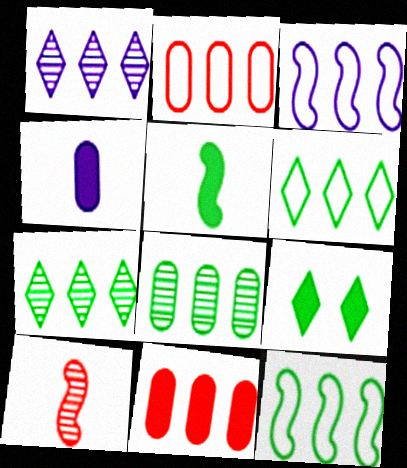[[1, 11, 12], 
[2, 3, 6], 
[3, 7, 11]]